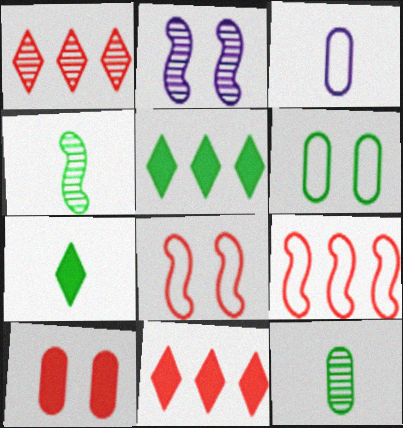[[1, 2, 12], 
[4, 5, 6]]